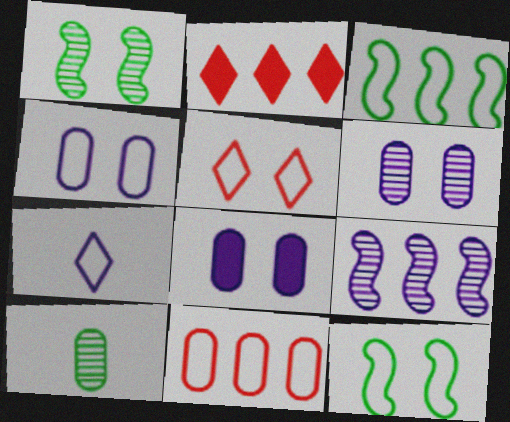[[1, 5, 8], 
[4, 5, 12], 
[4, 6, 8], 
[7, 8, 9], 
[7, 11, 12], 
[8, 10, 11]]